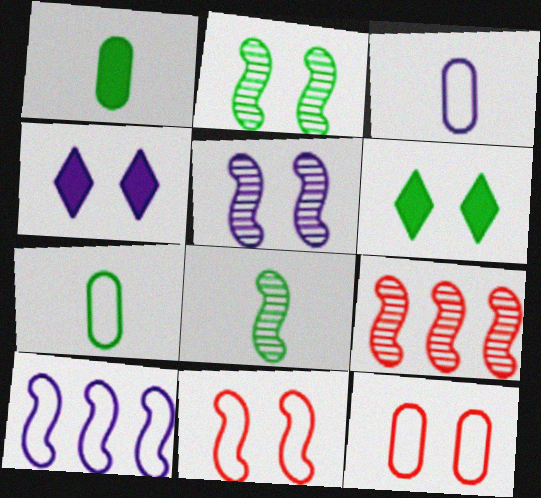[[2, 4, 12], 
[3, 6, 9], 
[4, 7, 9], 
[5, 6, 12], 
[5, 8, 9]]